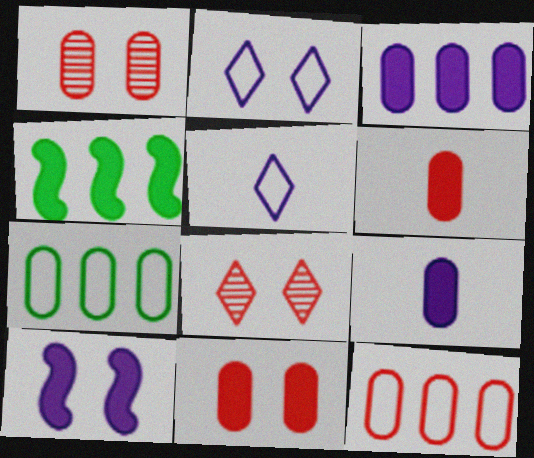[[1, 4, 5], 
[1, 6, 12], 
[1, 7, 9]]